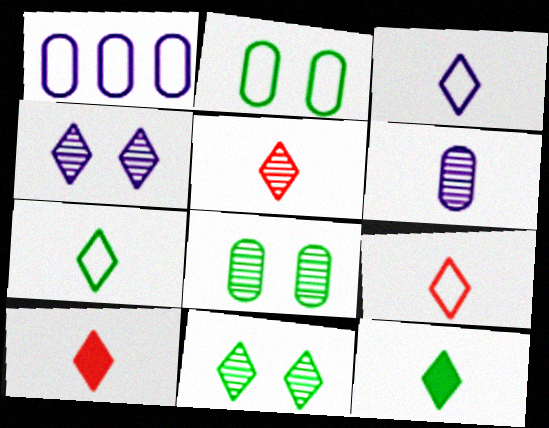[[3, 5, 12], 
[3, 7, 9], 
[5, 9, 10]]